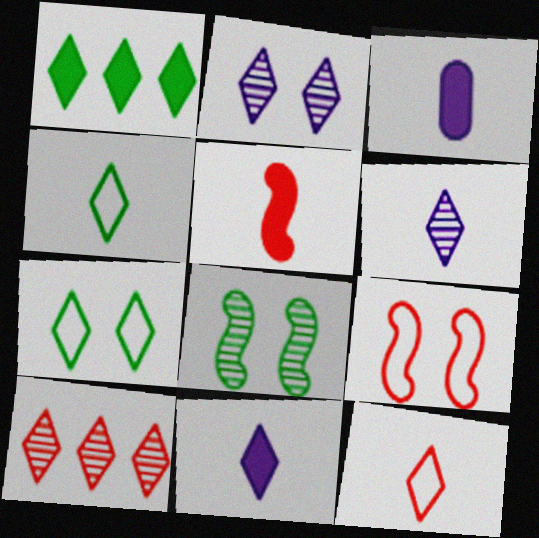[[1, 2, 12], 
[7, 10, 11]]